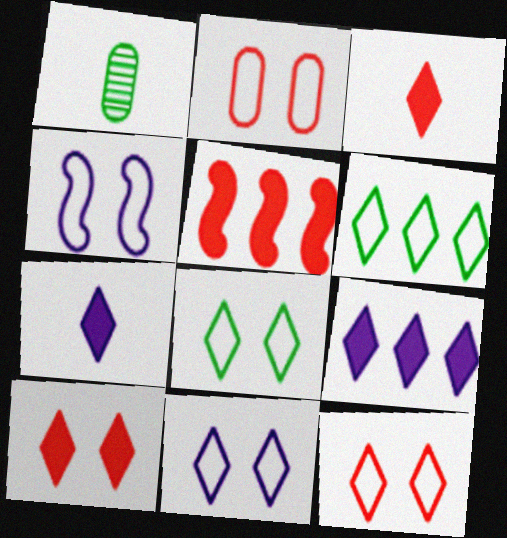[[1, 5, 11], 
[2, 4, 8], 
[8, 11, 12]]